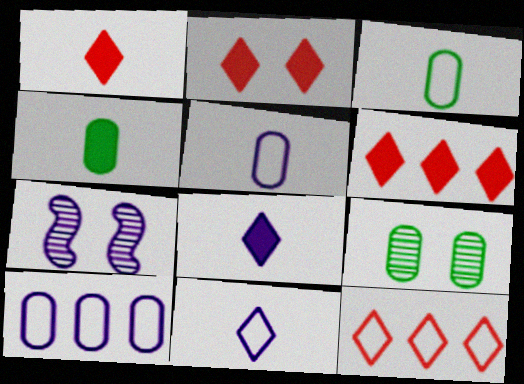[[1, 2, 6], 
[3, 6, 7], 
[4, 7, 12], 
[7, 8, 10]]